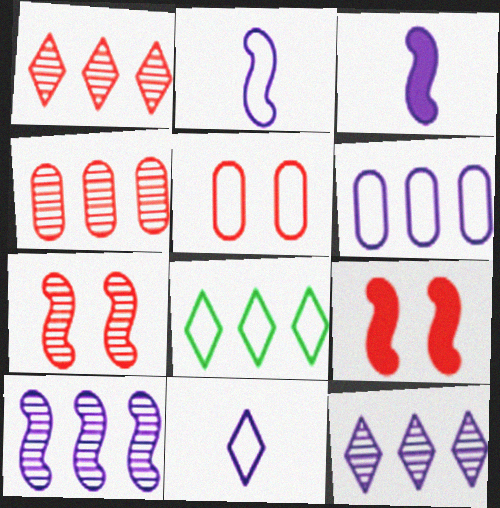[[2, 5, 8]]